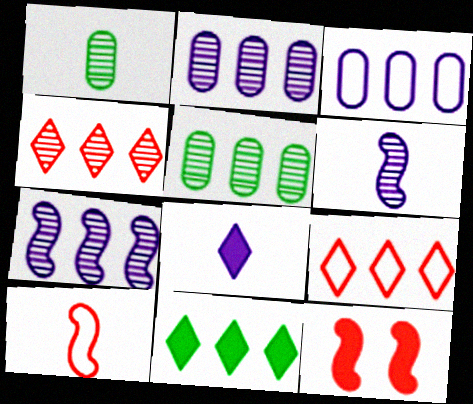[[1, 8, 10], 
[4, 5, 7]]